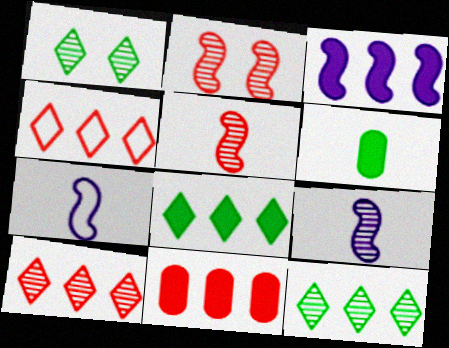[[1, 7, 11], 
[3, 8, 11]]